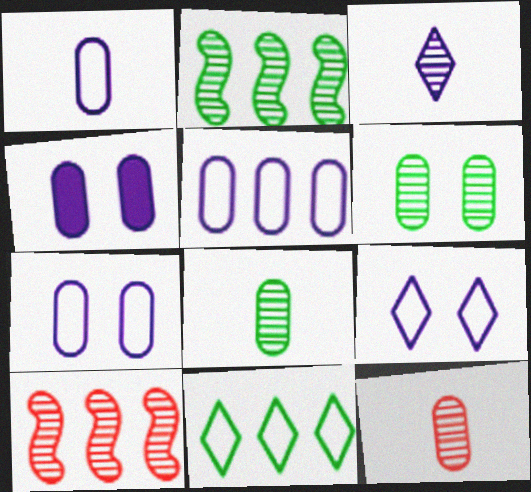[[1, 5, 7], 
[3, 6, 10]]